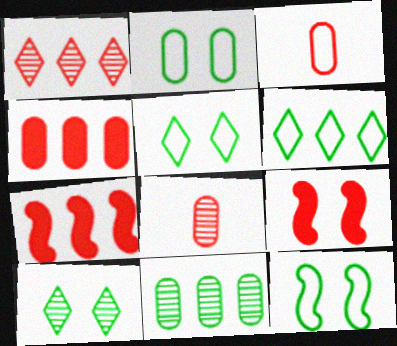[[1, 3, 9], 
[2, 5, 12]]